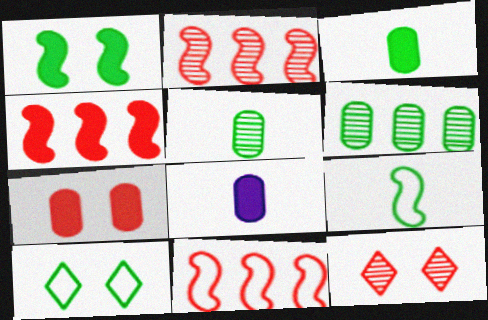[[2, 4, 11], 
[2, 8, 10]]